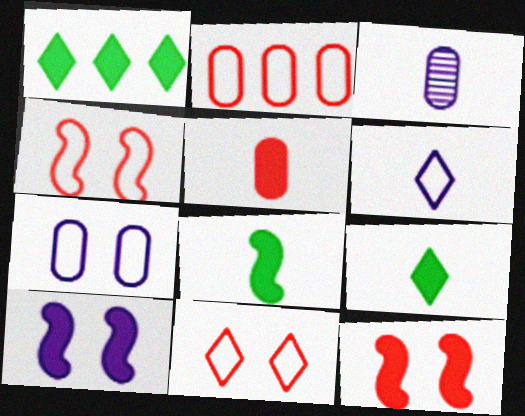[[1, 3, 4], 
[1, 5, 10]]